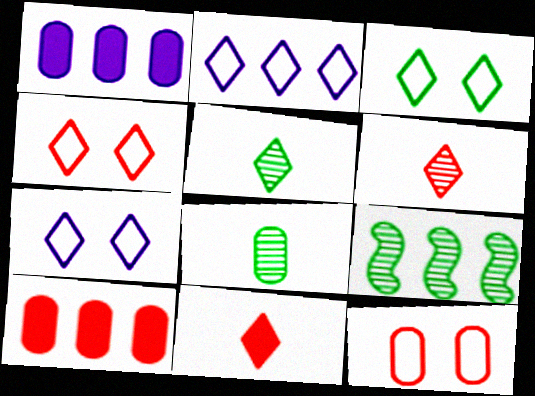[[1, 8, 12], 
[2, 9, 10], 
[3, 4, 7]]